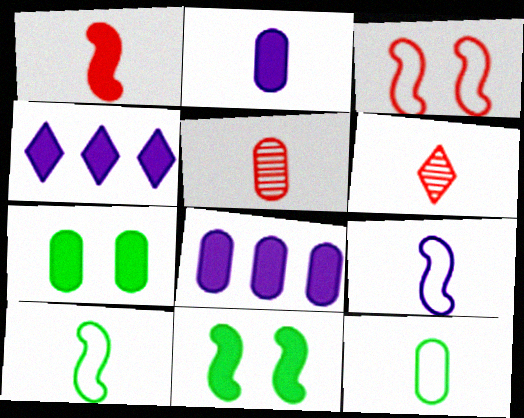[[1, 4, 7], 
[2, 5, 12], 
[2, 6, 10]]